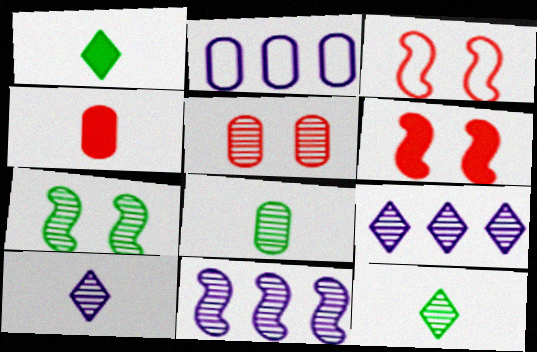[[2, 6, 12], 
[5, 11, 12]]